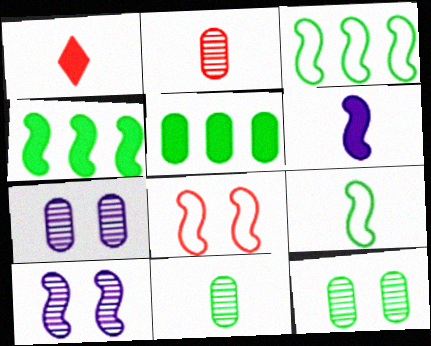[[1, 3, 7]]